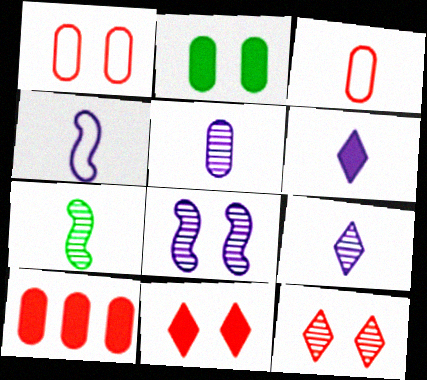[[3, 6, 7], 
[4, 5, 6]]